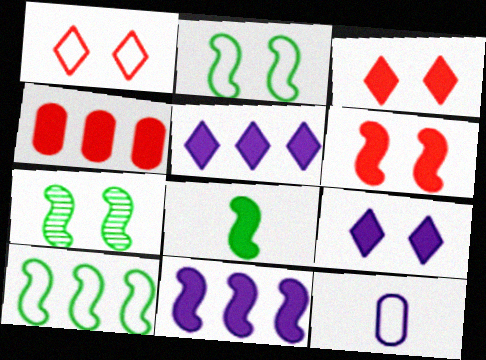[[1, 10, 12], 
[4, 8, 9], 
[6, 8, 11], 
[7, 8, 10]]